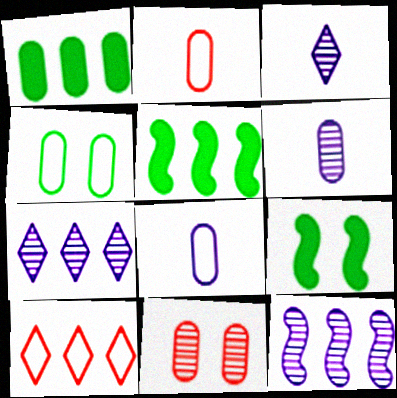[[1, 8, 11], 
[1, 10, 12], 
[2, 7, 9], 
[6, 9, 10]]